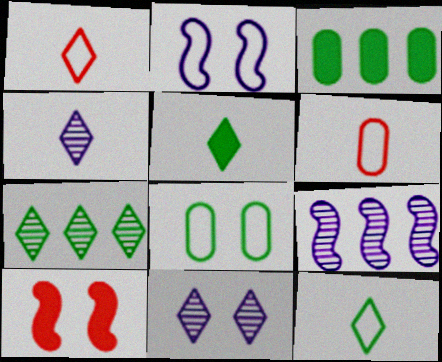[[1, 4, 5], 
[8, 10, 11]]